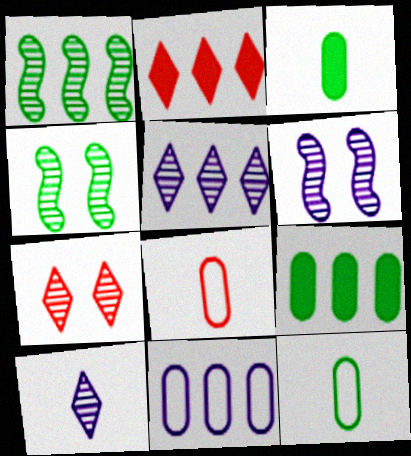[[1, 2, 11], 
[2, 6, 12]]